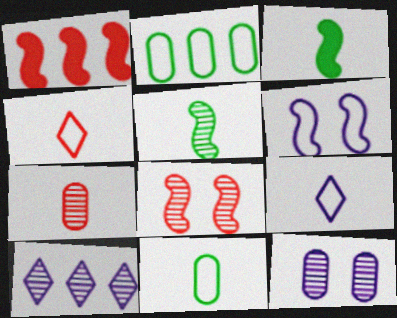[[1, 2, 10], 
[1, 5, 6], 
[2, 4, 6], 
[3, 7, 9]]